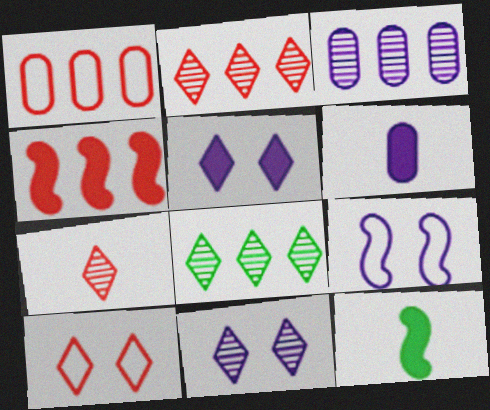[[1, 2, 4], 
[1, 11, 12], 
[3, 10, 12], 
[7, 8, 11]]